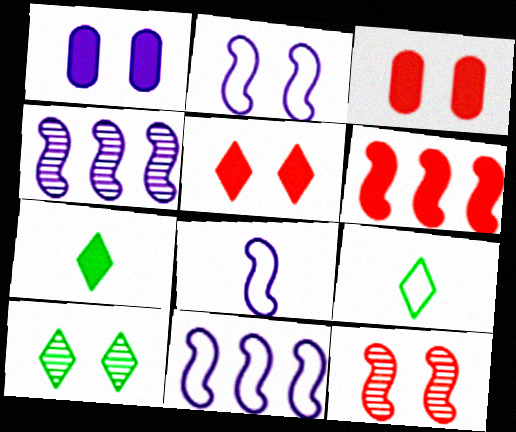[[1, 6, 7], 
[2, 3, 10], 
[2, 8, 11], 
[3, 4, 9]]